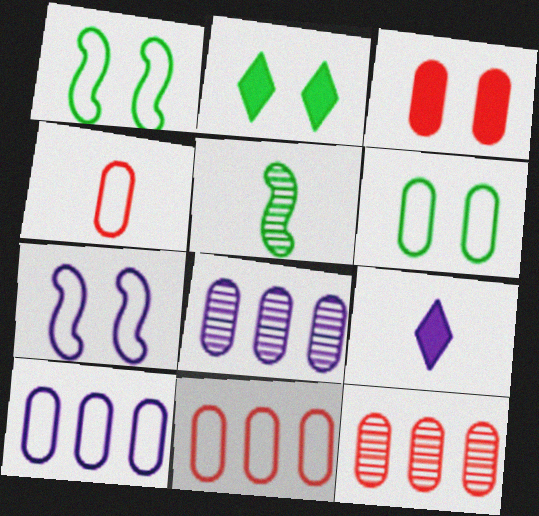[[1, 9, 12], 
[3, 4, 12], 
[4, 5, 9], 
[4, 6, 10], 
[7, 8, 9]]